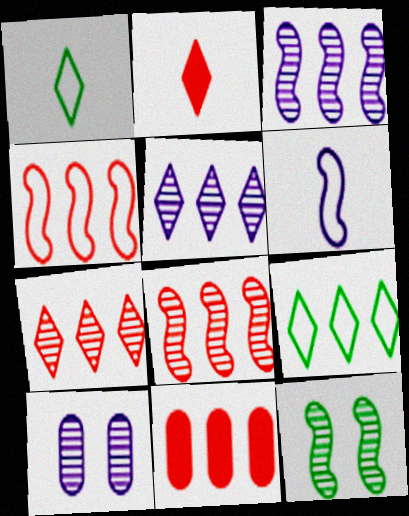[[3, 9, 11], 
[4, 7, 11]]